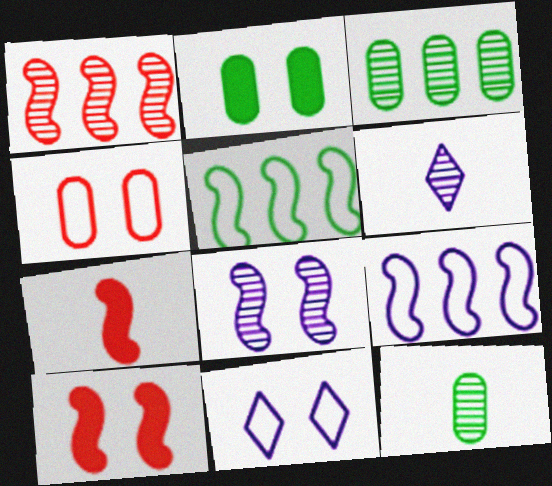[[3, 7, 11], 
[5, 7, 8]]